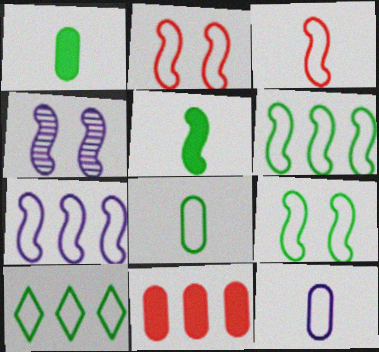[[2, 10, 12], 
[3, 7, 9], 
[8, 9, 10]]